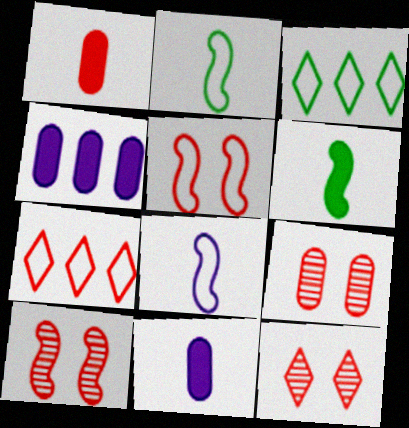[[1, 7, 10], 
[2, 4, 12], 
[3, 10, 11], 
[9, 10, 12]]